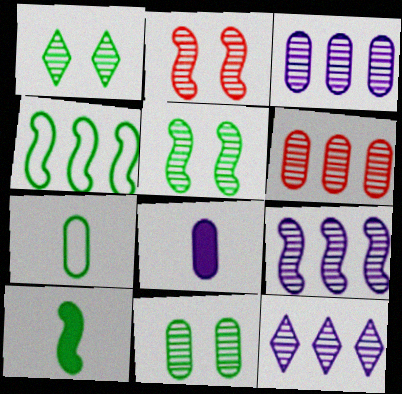[[1, 5, 11], 
[3, 9, 12], 
[4, 5, 10]]